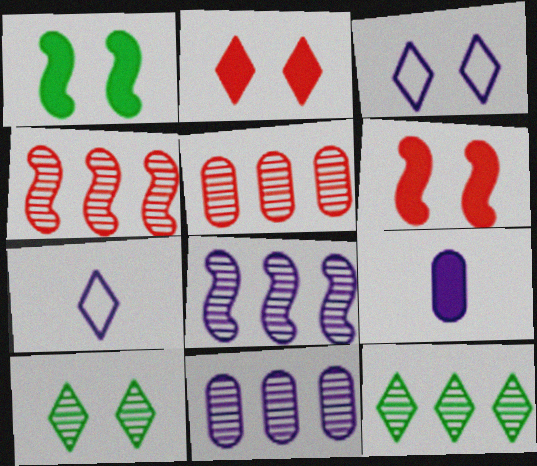[[1, 5, 7], 
[2, 3, 10], 
[2, 7, 12], 
[3, 8, 9], 
[4, 11, 12], 
[5, 8, 12]]